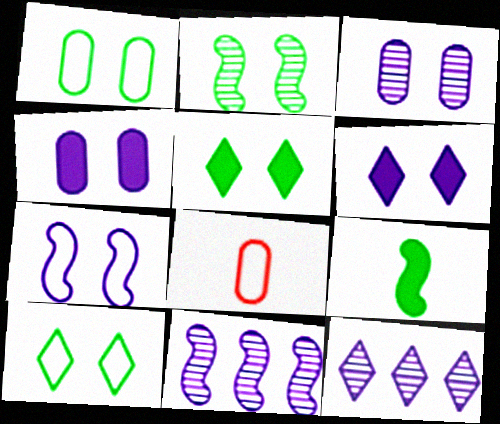[[1, 2, 5], 
[3, 6, 7], 
[5, 8, 11]]